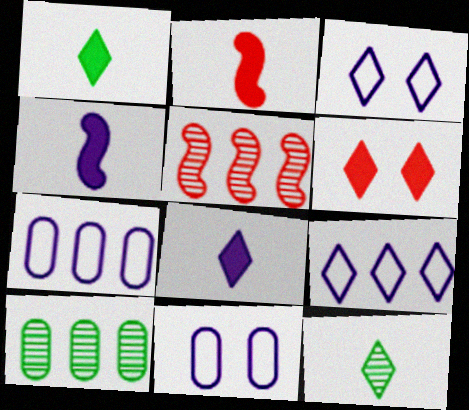[[1, 5, 11], 
[2, 3, 10], 
[6, 9, 12]]